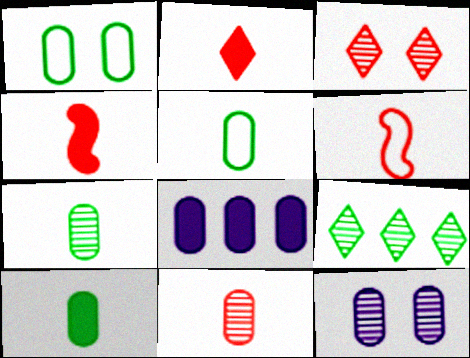[[1, 8, 11], 
[2, 6, 11], 
[5, 7, 10]]